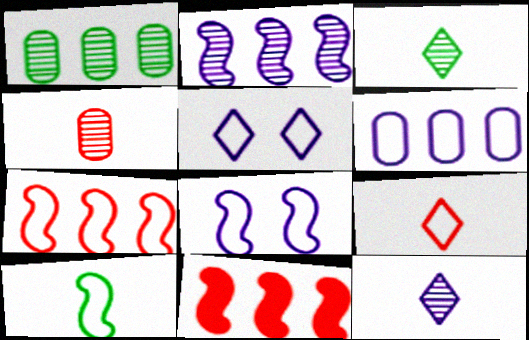[[7, 8, 10]]